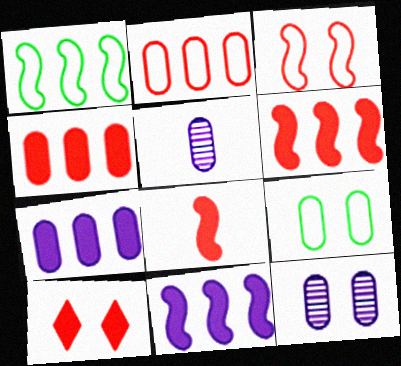[[1, 5, 10], 
[4, 5, 9], 
[4, 8, 10]]